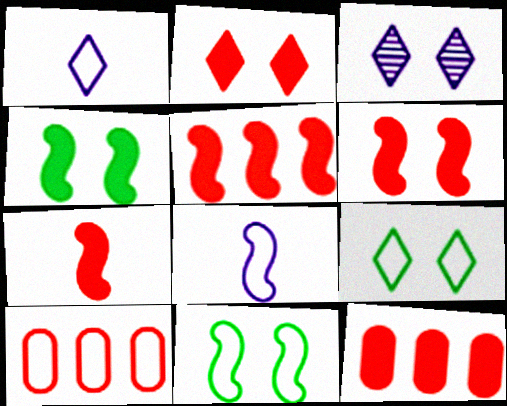[[1, 10, 11], 
[2, 3, 9], 
[2, 7, 12], 
[5, 6, 7], 
[8, 9, 10]]